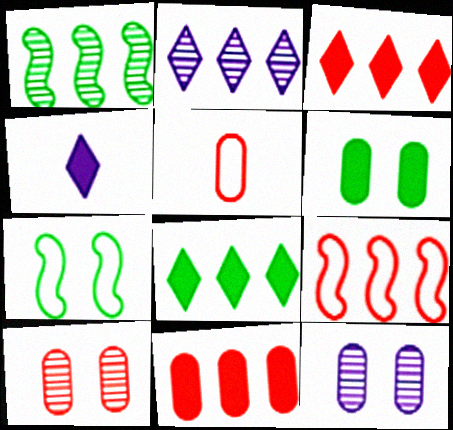[[5, 10, 11]]